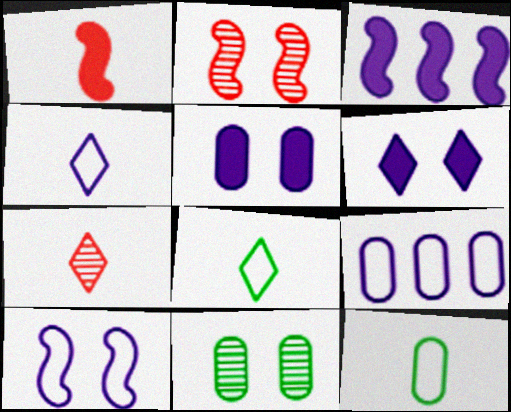[[4, 9, 10]]